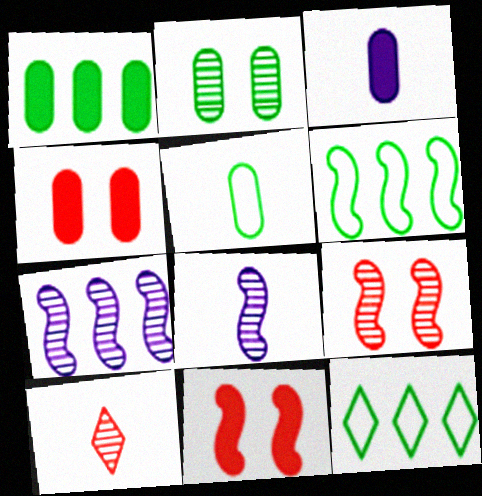[[1, 2, 5], 
[1, 3, 4], 
[2, 7, 10], 
[3, 9, 12], 
[4, 8, 12], 
[6, 8, 11]]